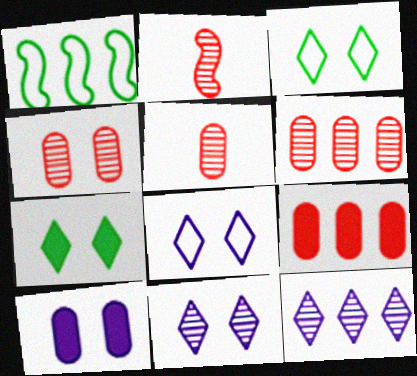[[1, 9, 12], 
[4, 5, 6]]